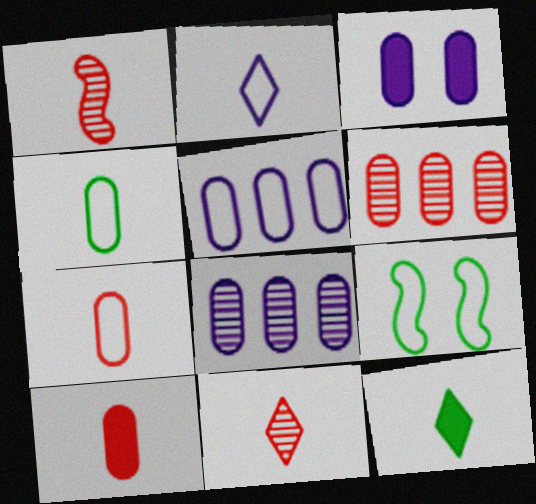[[2, 11, 12], 
[3, 4, 6]]